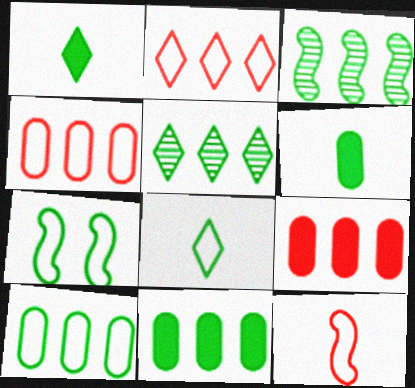[[5, 6, 7], 
[7, 8, 10]]